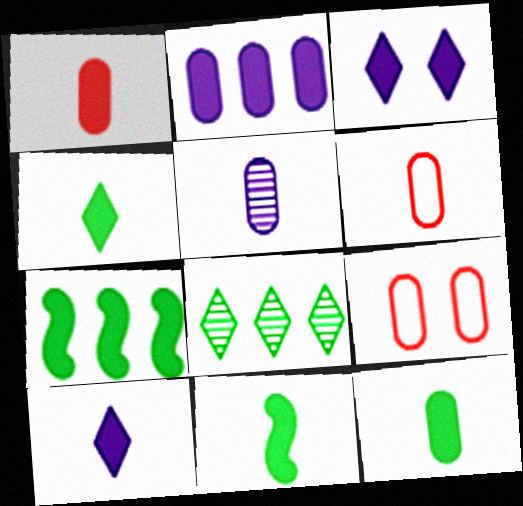[[1, 3, 7], 
[1, 10, 11], 
[4, 11, 12], 
[5, 6, 12]]